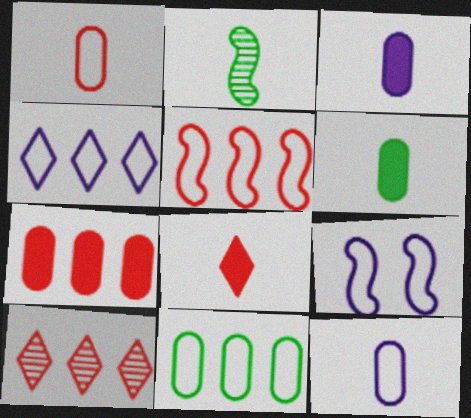[[2, 8, 12], 
[4, 5, 11], 
[4, 9, 12], 
[5, 7, 10], 
[6, 9, 10]]